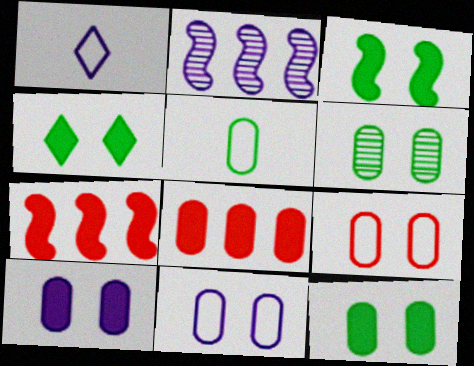[[1, 2, 10], 
[1, 6, 7], 
[3, 4, 12], 
[6, 9, 10]]